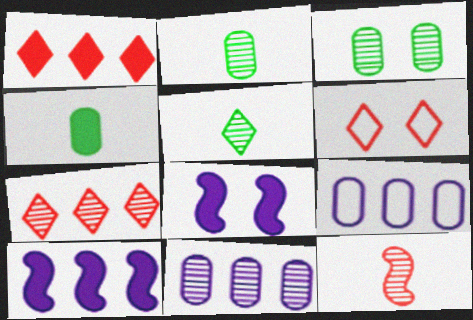[[1, 4, 8], 
[2, 6, 10], 
[3, 6, 8]]